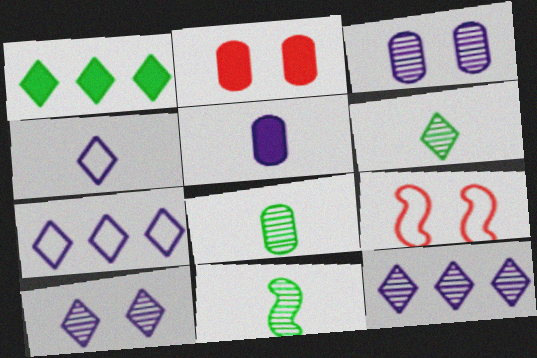[[2, 7, 11], 
[6, 8, 11]]